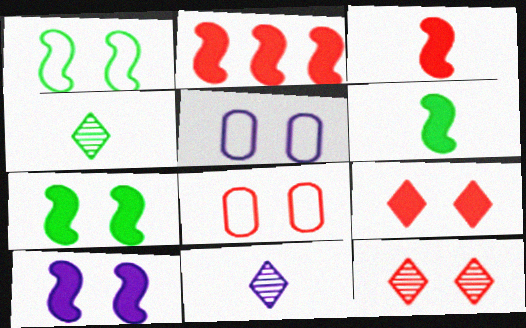[[2, 4, 5], 
[2, 6, 10], 
[5, 7, 12]]